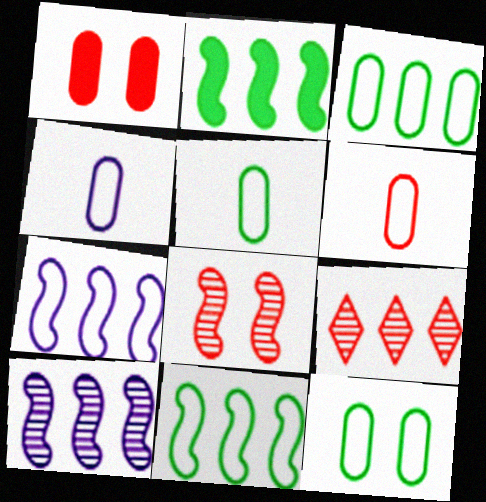[[3, 5, 12], 
[4, 5, 6]]